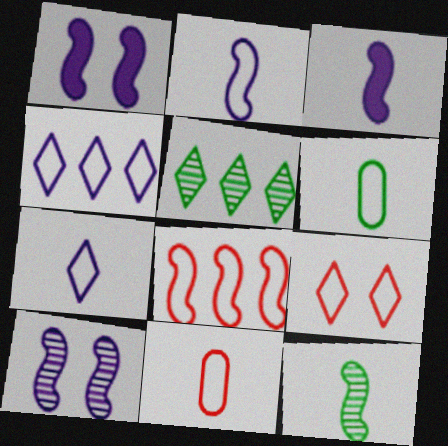[[1, 5, 11], 
[1, 8, 12], 
[8, 9, 11]]